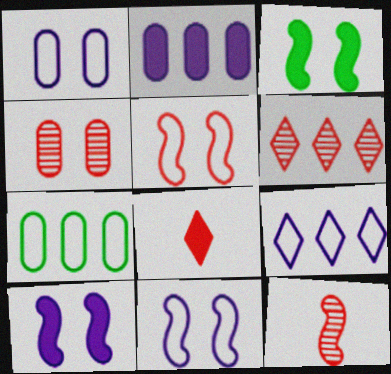[[2, 3, 8], 
[4, 6, 12]]